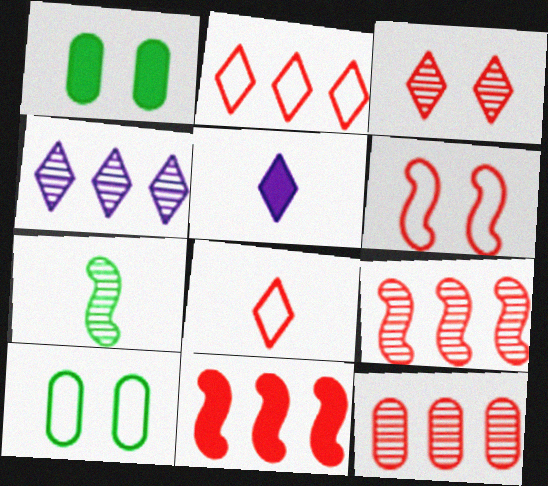[[1, 5, 11], 
[2, 11, 12], 
[5, 9, 10]]